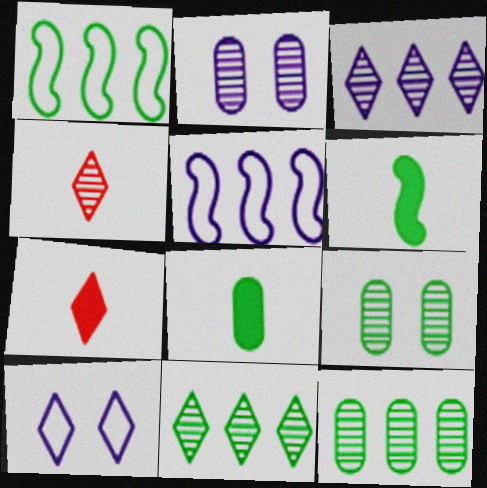[[1, 2, 7], 
[5, 7, 9], 
[7, 10, 11]]